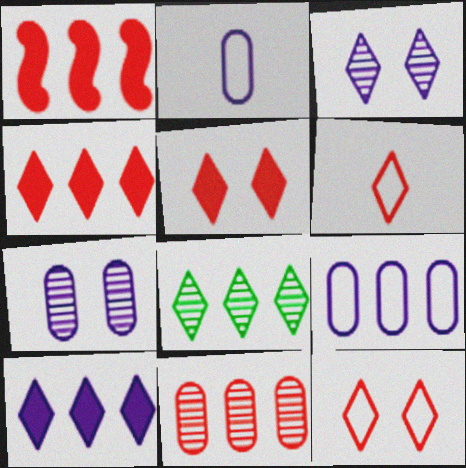[[1, 8, 9]]